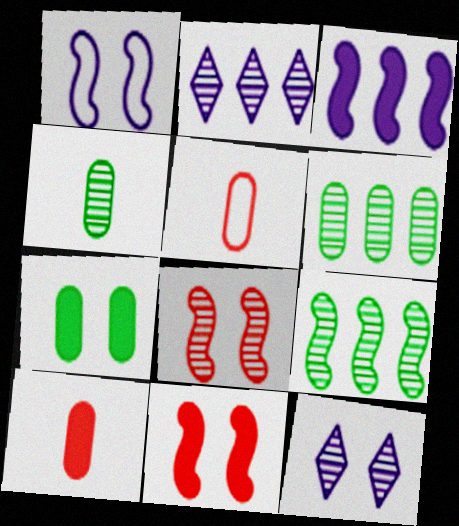[[2, 4, 8]]